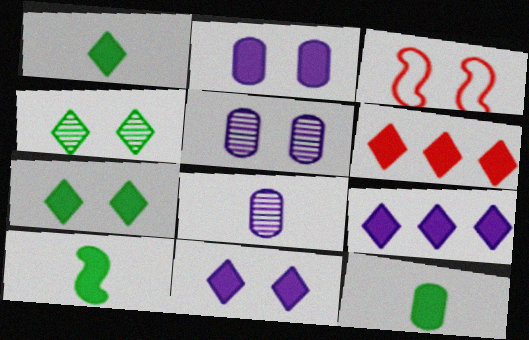[[1, 6, 11], 
[1, 10, 12], 
[2, 3, 4], 
[2, 6, 10], 
[3, 5, 7]]